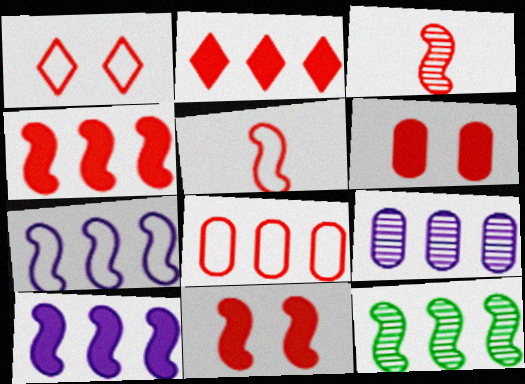[[1, 5, 8], 
[4, 7, 12]]